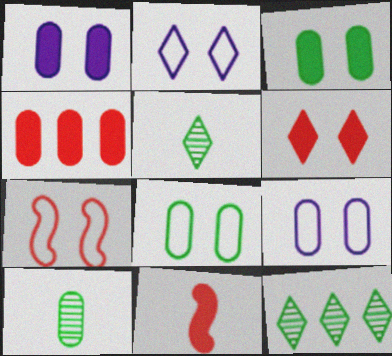[[2, 7, 8], 
[4, 6, 11], 
[4, 9, 10], 
[9, 11, 12]]